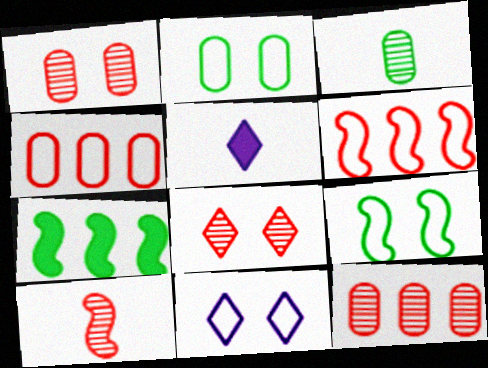[[5, 9, 12], 
[8, 10, 12]]